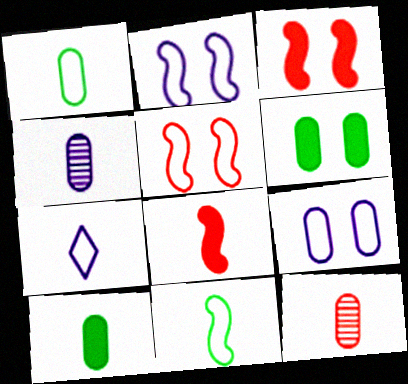[]